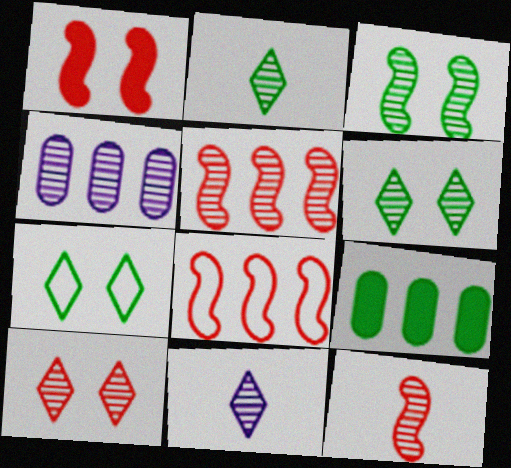[[1, 8, 12], 
[4, 6, 12]]